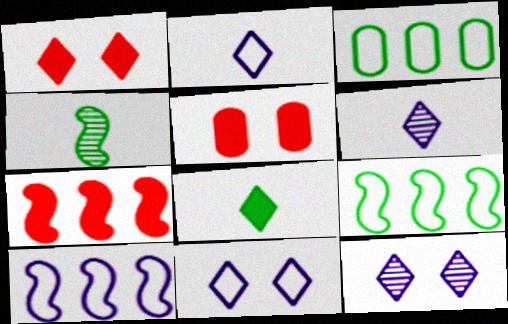[[5, 6, 9]]